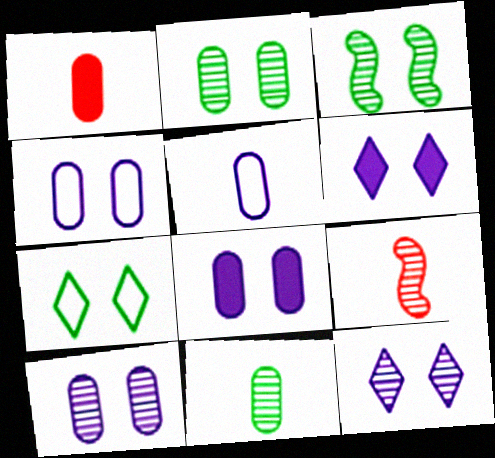[[1, 5, 11], 
[4, 8, 10]]